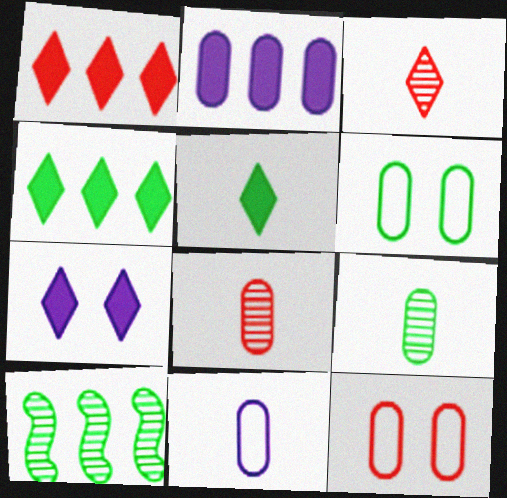[[1, 5, 7], 
[2, 6, 8], 
[2, 9, 12], 
[5, 6, 10]]